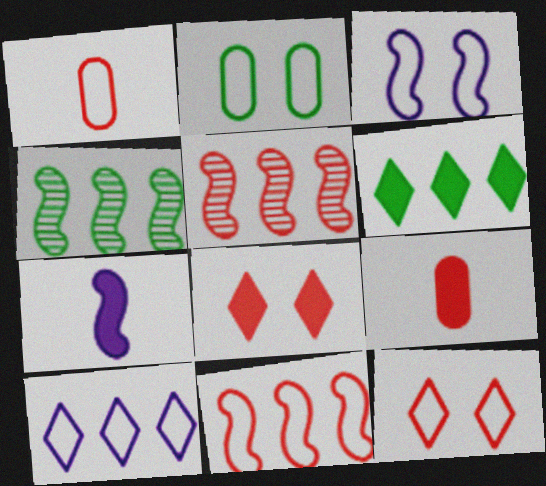[[1, 5, 8], 
[1, 11, 12], 
[2, 3, 12], 
[5, 9, 12]]